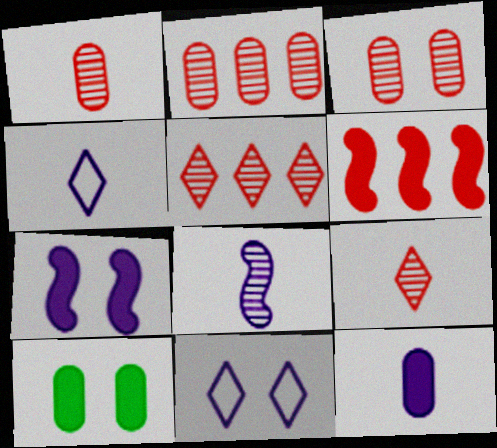[[1, 2, 3], 
[4, 8, 12]]